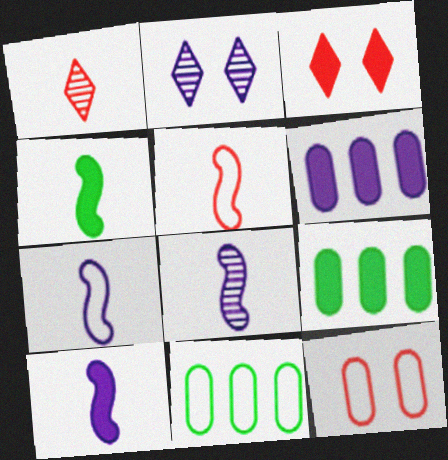[[2, 5, 9], 
[2, 6, 7], 
[3, 4, 6], 
[3, 8, 11], 
[3, 9, 10], 
[4, 5, 8], 
[7, 8, 10]]